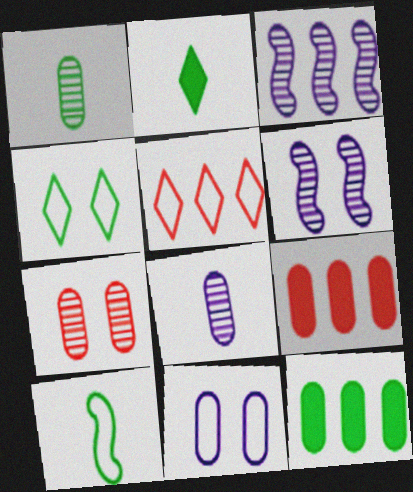[[1, 2, 10], 
[1, 9, 11], 
[3, 5, 12], 
[5, 10, 11]]